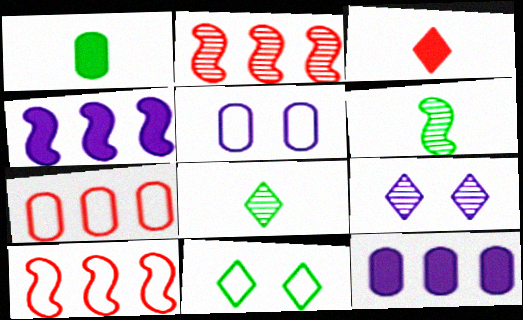[[1, 9, 10]]